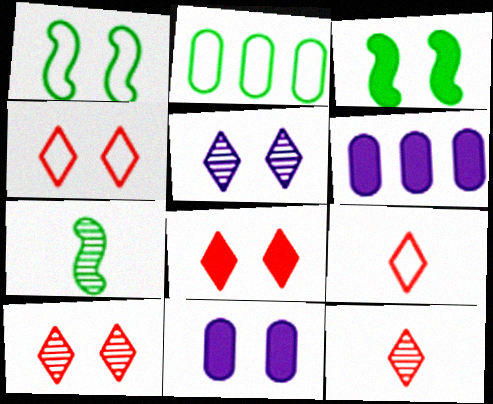[[1, 6, 12], 
[1, 10, 11], 
[3, 8, 11], 
[4, 6, 7], 
[4, 8, 10]]